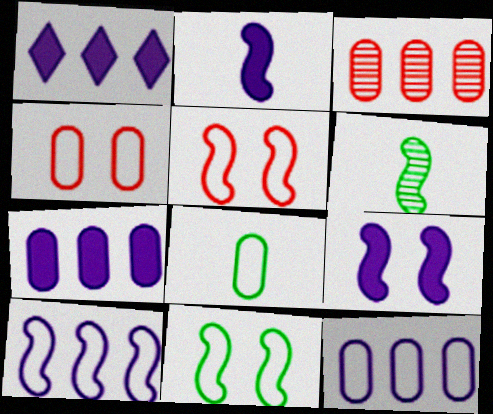[[1, 4, 6], 
[4, 8, 12]]